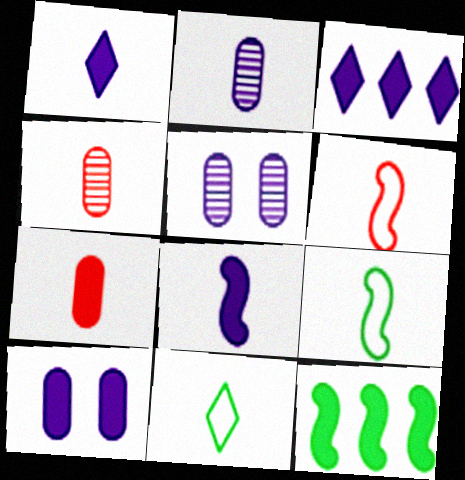[[1, 4, 9], 
[3, 8, 10], 
[4, 8, 11]]